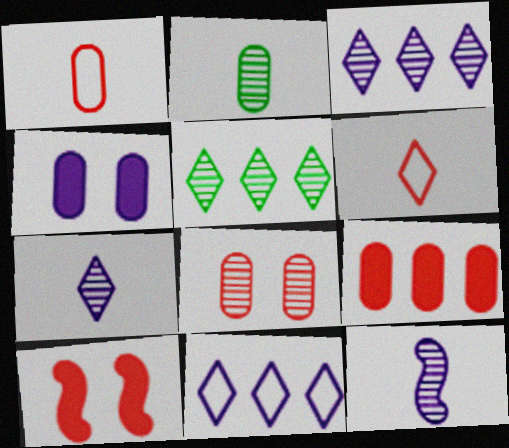[[1, 8, 9], 
[2, 10, 11], 
[4, 11, 12], 
[5, 8, 12]]